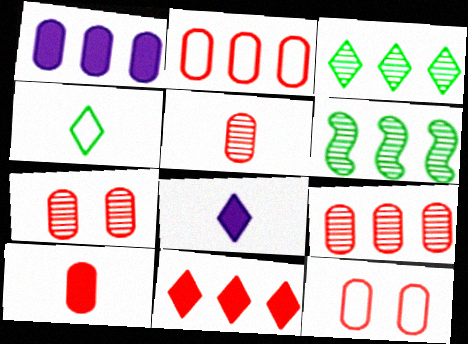[[2, 7, 10], 
[5, 7, 9], 
[6, 8, 12], 
[9, 10, 12]]